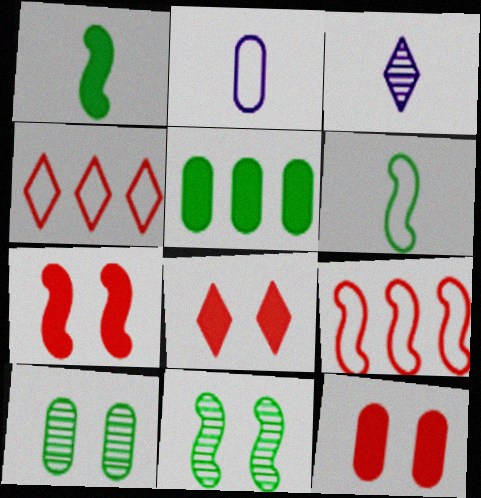[[7, 8, 12]]